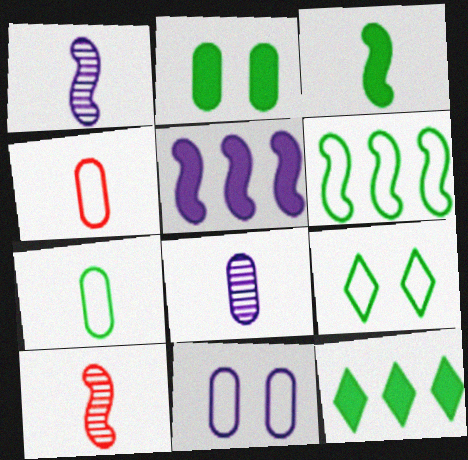[[2, 3, 12], 
[6, 7, 9], 
[10, 11, 12]]